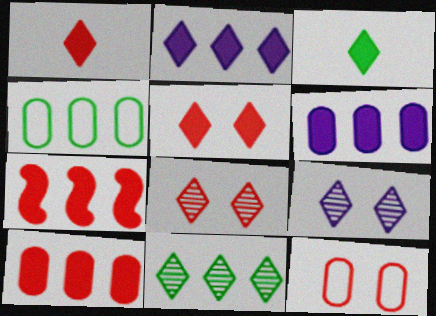[[2, 3, 5]]